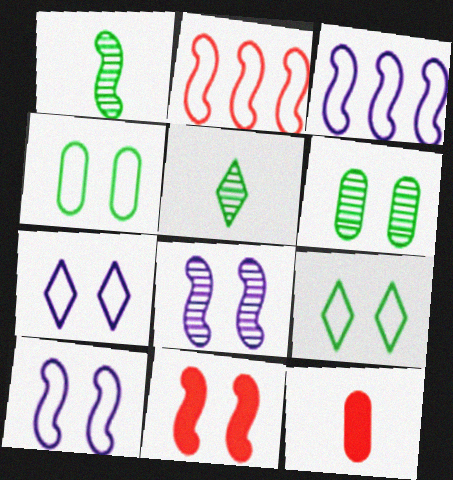[[1, 3, 11], 
[6, 7, 11]]